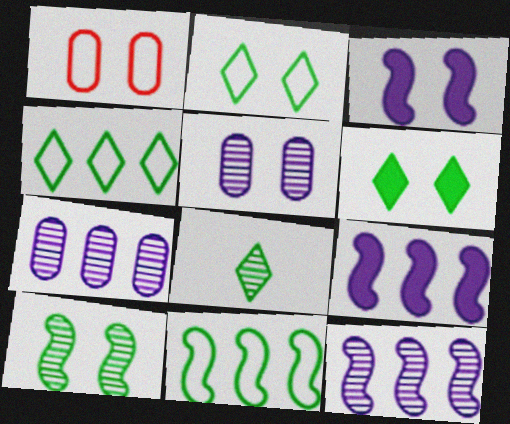[[1, 8, 9], 
[4, 6, 8]]